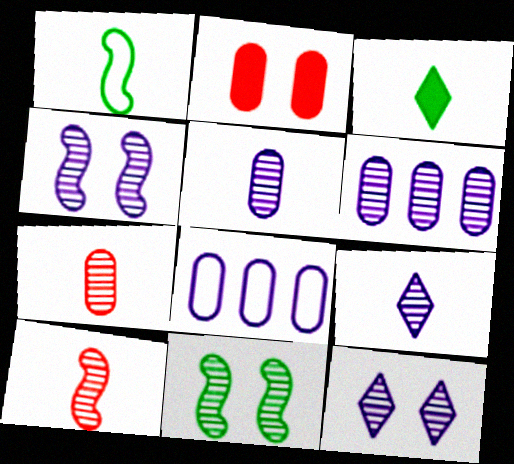[[4, 6, 9]]